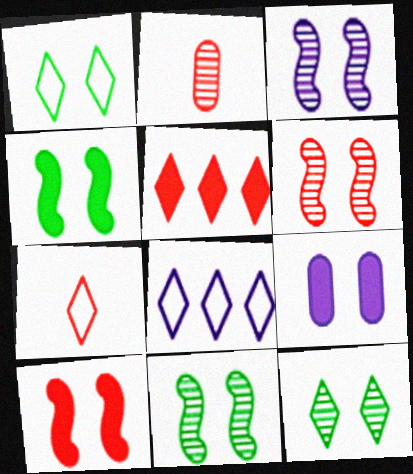[[1, 6, 9], 
[1, 7, 8], 
[2, 4, 8], 
[3, 6, 11]]